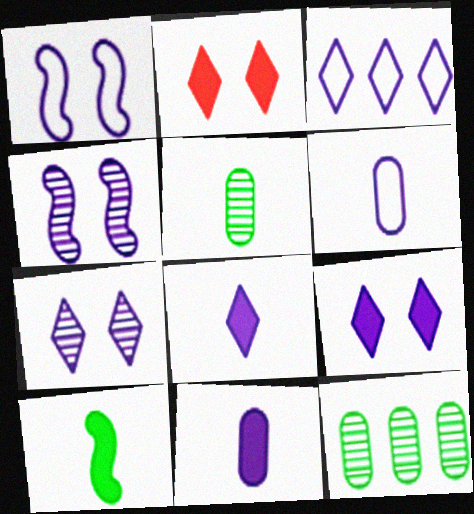[[1, 3, 6], 
[3, 4, 11], 
[3, 7, 8]]